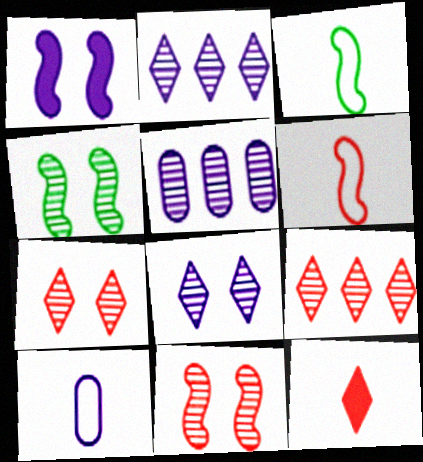[[1, 2, 10]]